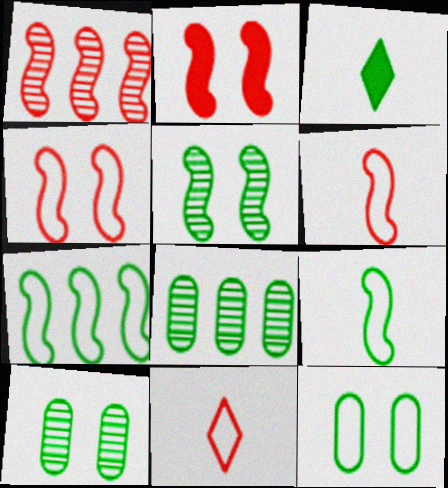[[1, 2, 6], 
[3, 7, 10]]